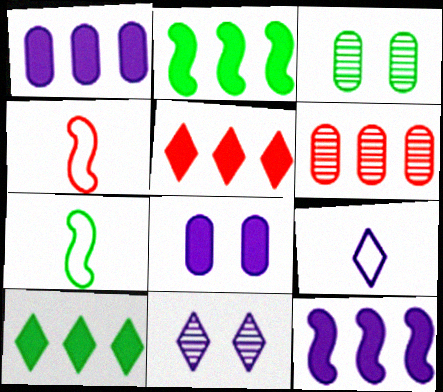[[1, 2, 5], 
[3, 7, 10]]